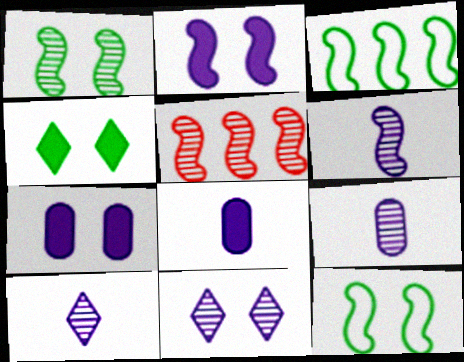[[1, 5, 6], 
[6, 9, 10]]